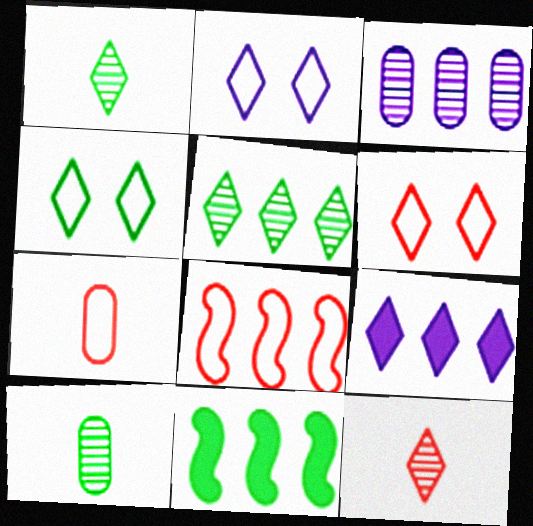[[1, 6, 9], 
[2, 4, 6], 
[4, 9, 12], 
[4, 10, 11], 
[6, 7, 8]]